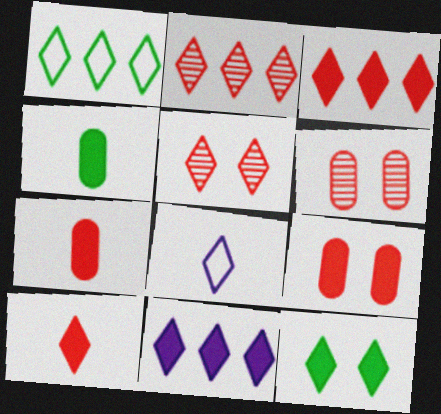[[1, 2, 11], 
[2, 8, 12], 
[10, 11, 12]]